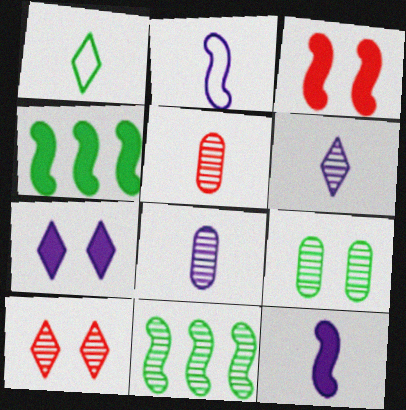[[1, 4, 9], 
[1, 5, 12], 
[2, 3, 11], 
[3, 4, 12], 
[8, 10, 11]]